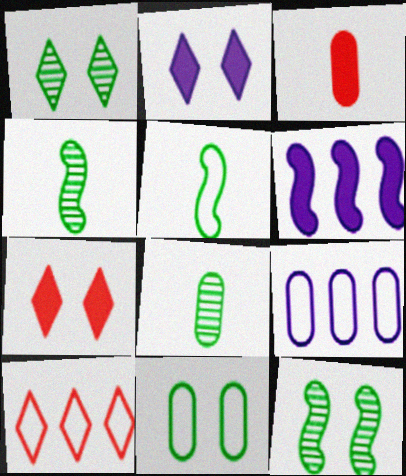[[4, 7, 9]]